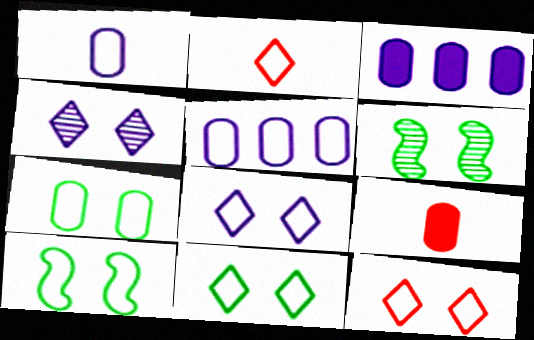[[2, 3, 6], 
[2, 5, 10], 
[7, 10, 11], 
[8, 11, 12]]